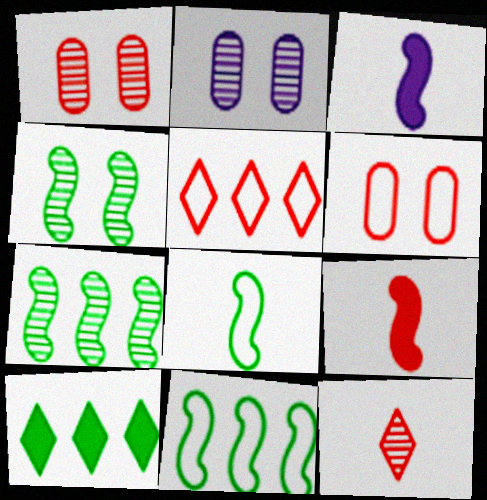[[1, 5, 9], 
[2, 7, 12]]